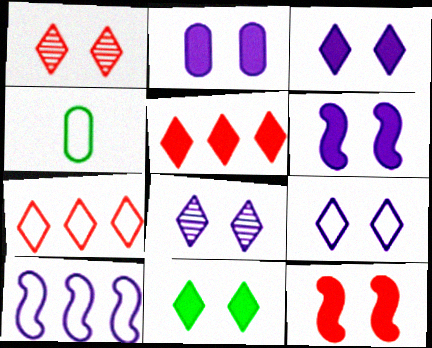[[1, 9, 11], 
[2, 3, 6], 
[2, 11, 12], 
[3, 8, 9]]